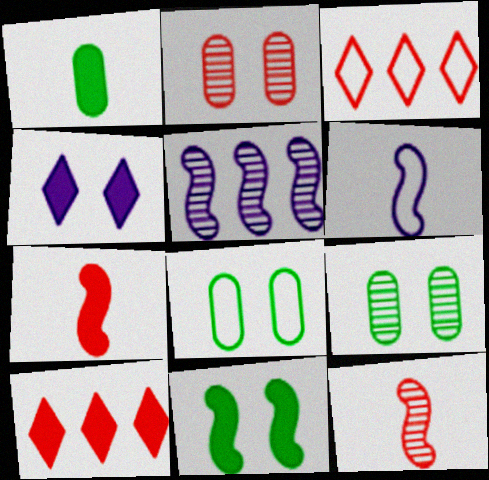[[2, 3, 7], 
[3, 6, 8], 
[6, 9, 10]]